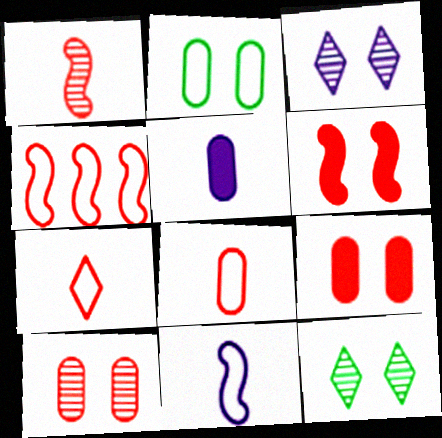[[1, 4, 6], 
[2, 3, 6], 
[4, 5, 12]]